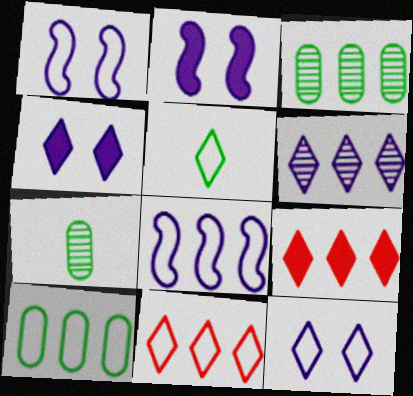[[1, 7, 9], 
[2, 7, 11], 
[3, 8, 9], 
[5, 11, 12], 
[8, 10, 11]]